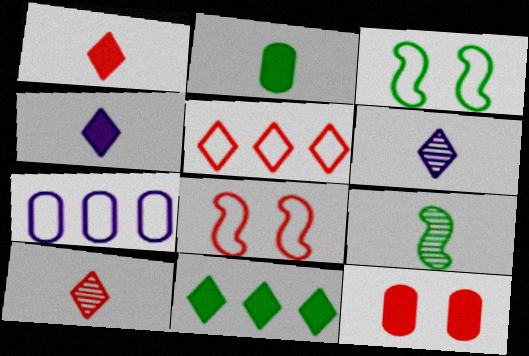[]